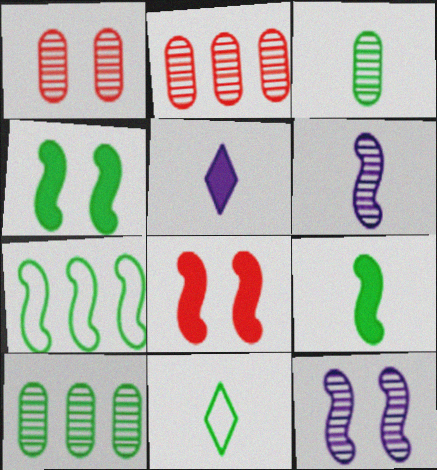[[1, 5, 7], 
[3, 9, 11], 
[4, 10, 11], 
[6, 7, 8]]